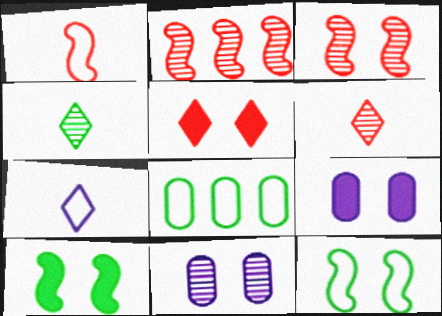[[2, 4, 11], 
[4, 8, 10], 
[5, 9, 10], 
[5, 11, 12]]